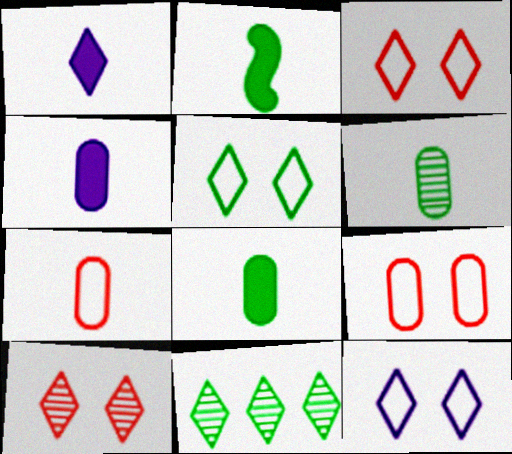[[1, 3, 11], 
[3, 5, 12], 
[4, 6, 7]]